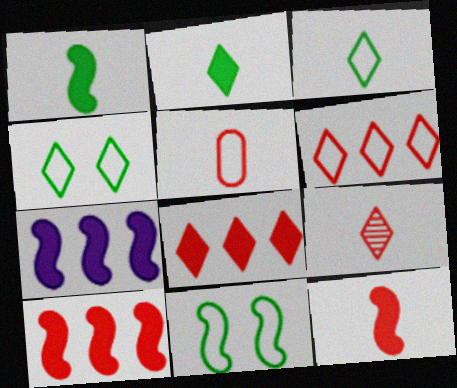[[5, 9, 12]]